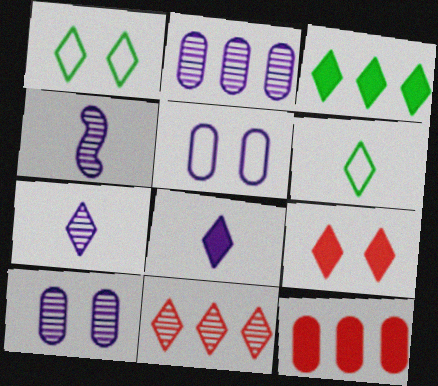[[1, 4, 12], 
[1, 8, 11], 
[3, 8, 9]]